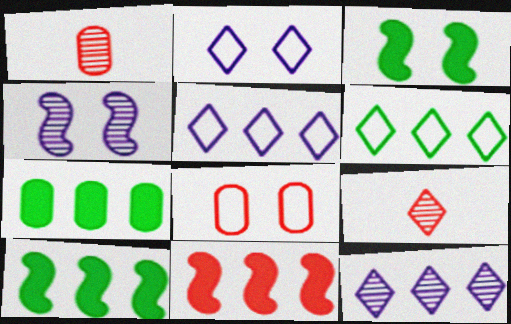[[1, 2, 10], 
[1, 3, 5], 
[8, 9, 11]]